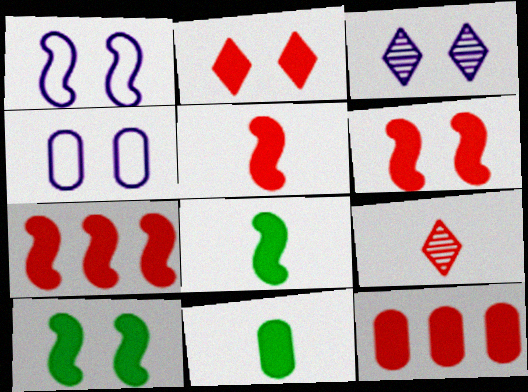[[2, 5, 12], 
[5, 6, 7]]